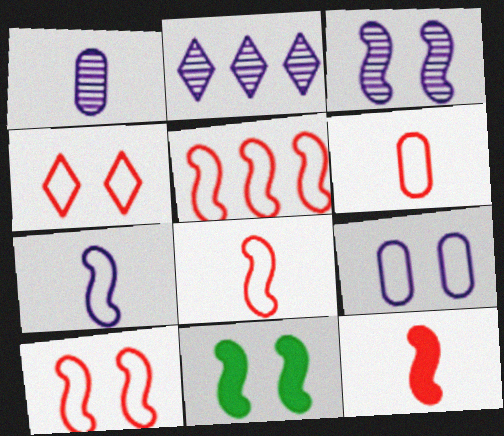[[1, 2, 3], 
[2, 6, 11], 
[3, 10, 11], 
[4, 5, 6], 
[5, 8, 10]]